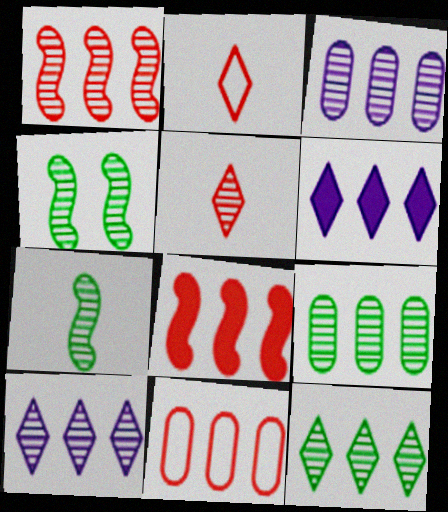[[1, 3, 12], 
[1, 9, 10], 
[3, 4, 5]]